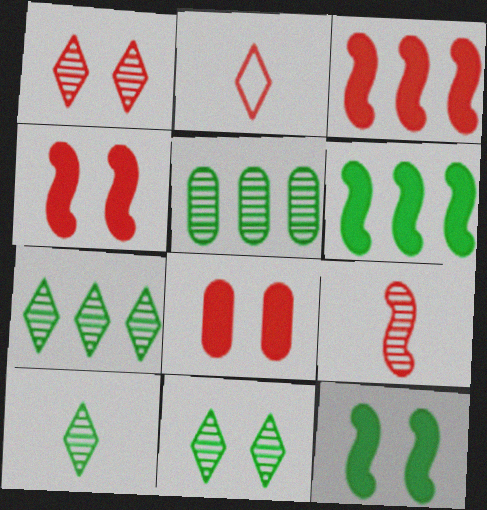[[7, 10, 11]]